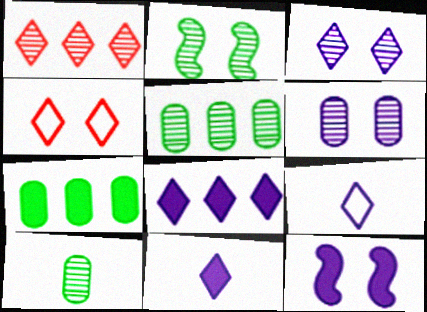[[3, 8, 9]]